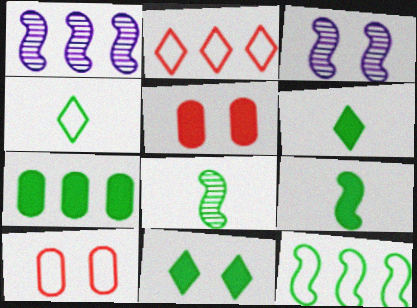[[1, 2, 7], 
[1, 4, 5], 
[1, 6, 10], 
[3, 10, 11], 
[7, 9, 11]]